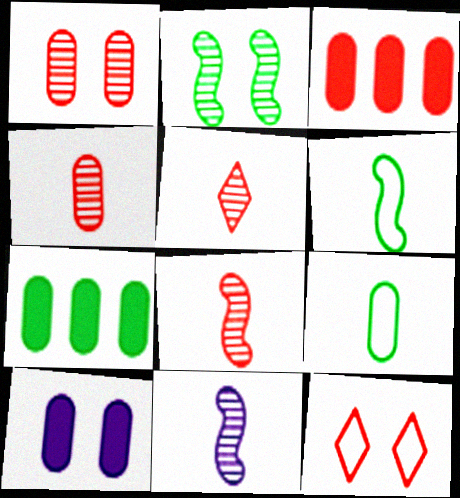[[2, 10, 12], 
[3, 8, 12], 
[4, 5, 8], 
[7, 11, 12]]